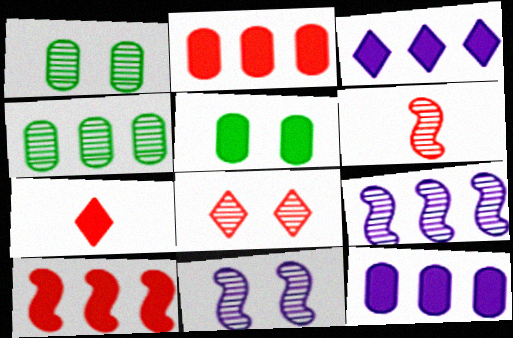[[1, 8, 11]]